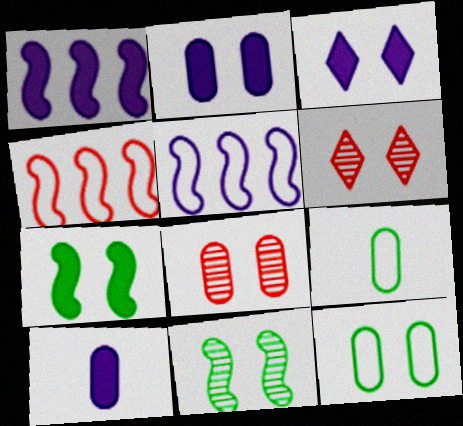[[1, 3, 10], 
[1, 6, 9], 
[2, 8, 12]]